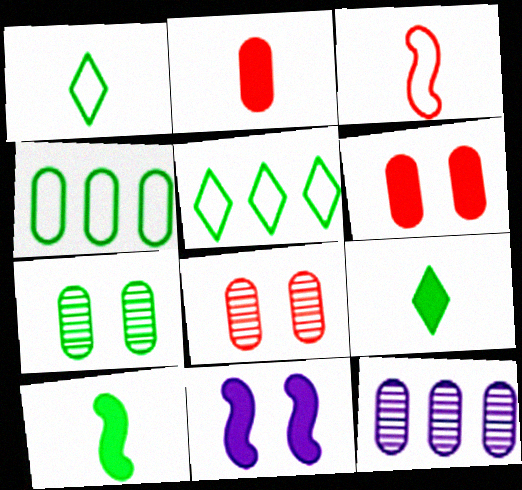[[5, 7, 10]]